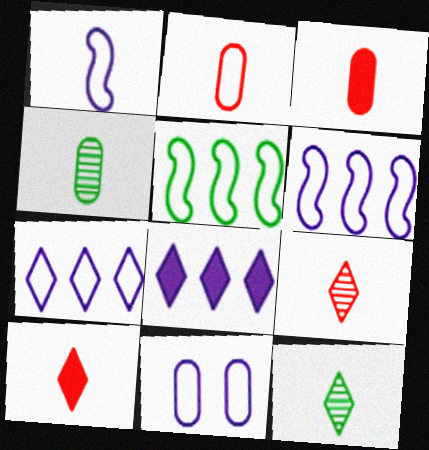[[1, 3, 12], 
[1, 4, 10], 
[1, 7, 11]]